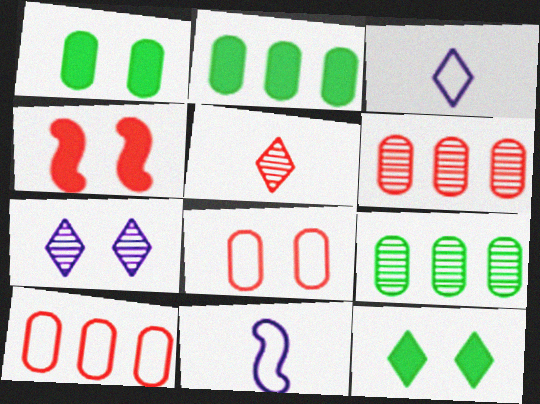[[3, 4, 9], 
[4, 5, 10], 
[6, 11, 12]]